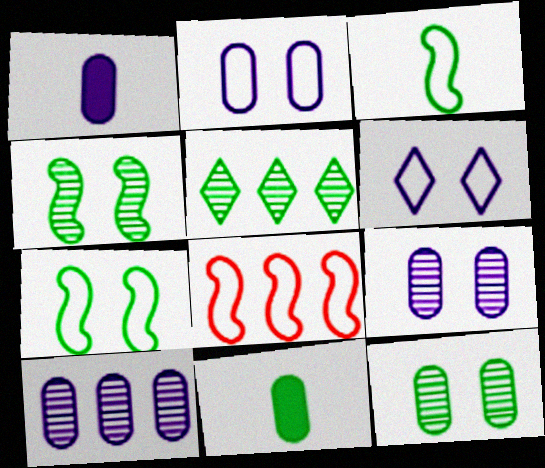[[1, 2, 10], 
[5, 7, 11]]